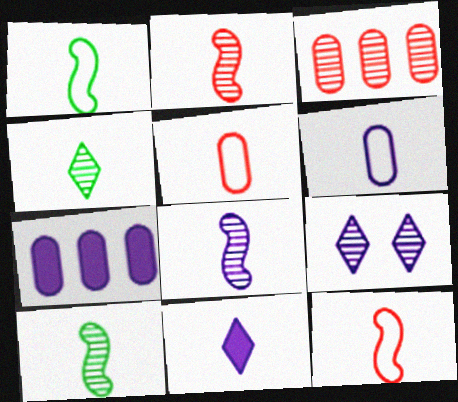[[2, 8, 10], 
[3, 9, 10], 
[5, 10, 11], 
[6, 8, 11]]